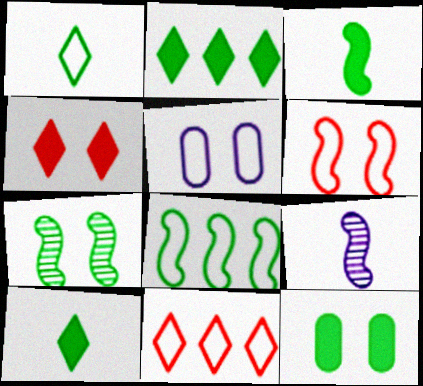[[2, 3, 12], 
[3, 7, 8], 
[4, 5, 7], 
[9, 11, 12]]